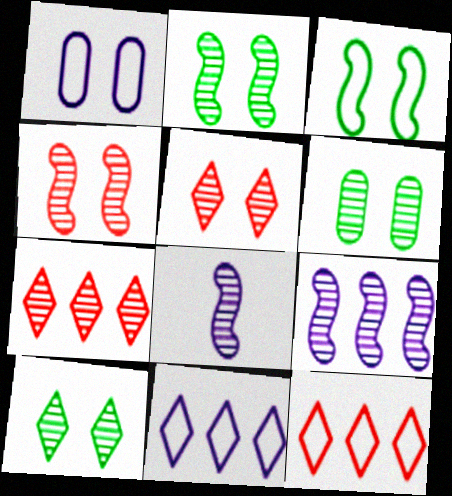[[2, 6, 10], 
[6, 7, 8]]